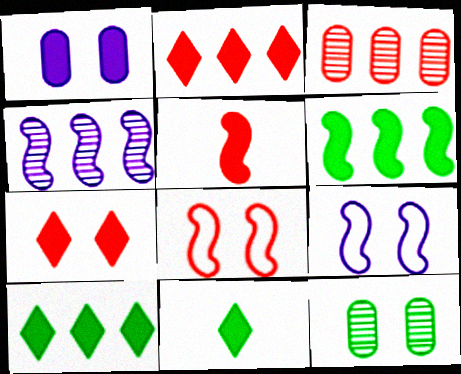[[1, 5, 10], 
[3, 9, 11], 
[7, 9, 12]]